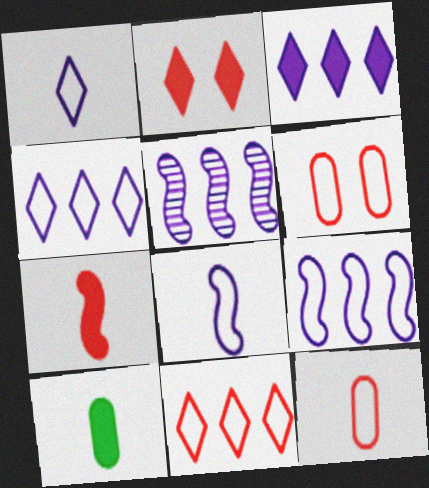[]